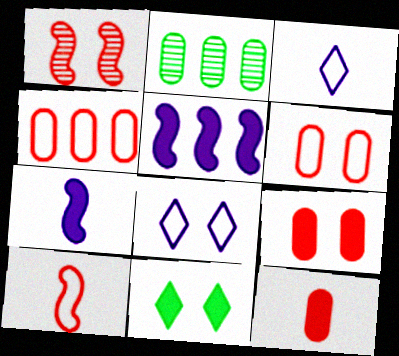[[5, 11, 12]]